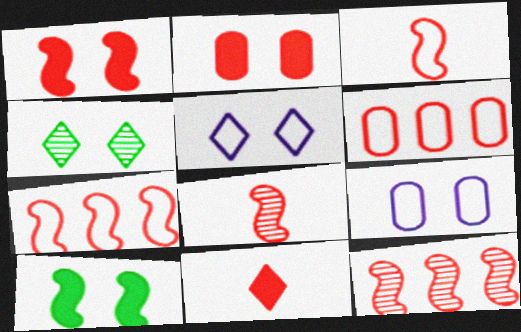[[1, 3, 12], 
[1, 4, 9], 
[1, 7, 8]]